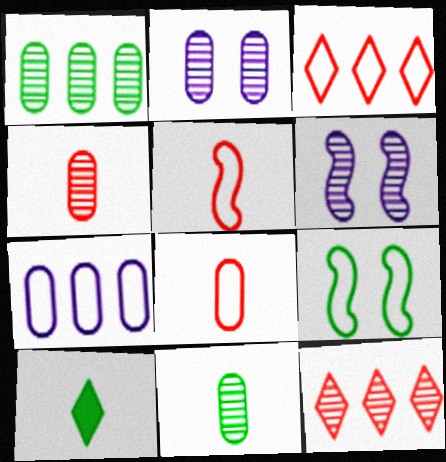[[1, 2, 4], 
[1, 9, 10], 
[6, 11, 12]]